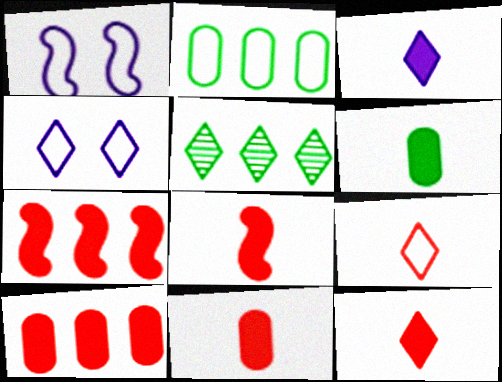[[1, 2, 9], 
[1, 5, 11], 
[3, 6, 8], 
[4, 5, 12], 
[8, 11, 12]]